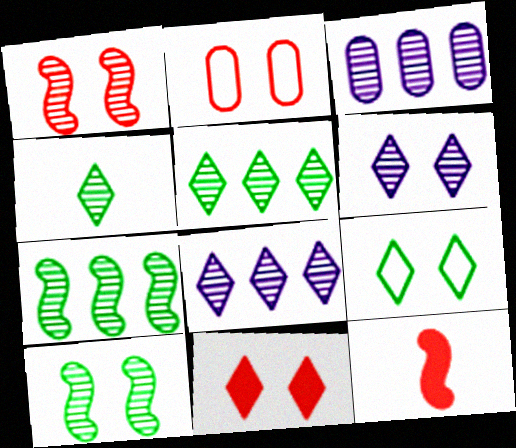[[1, 2, 11], 
[1, 3, 4], 
[3, 9, 12], 
[6, 9, 11]]